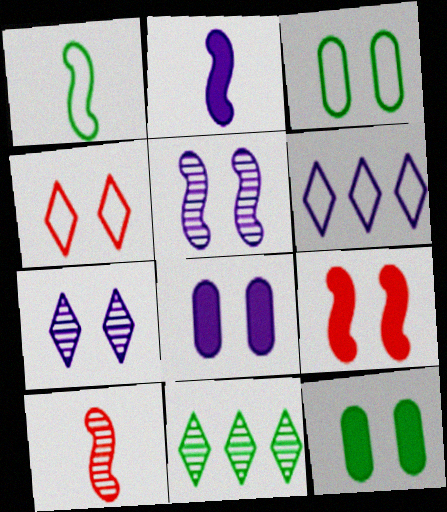[[1, 2, 10], 
[1, 11, 12], 
[3, 7, 9], 
[4, 5, 12], 
[6, 10, 12]]